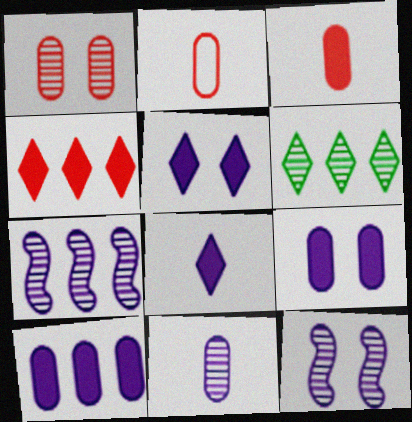[]